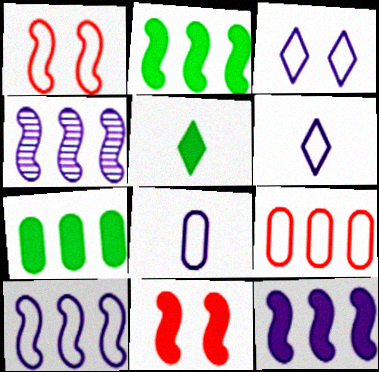[[3, 8, 10], 
[4, 10, 12]]